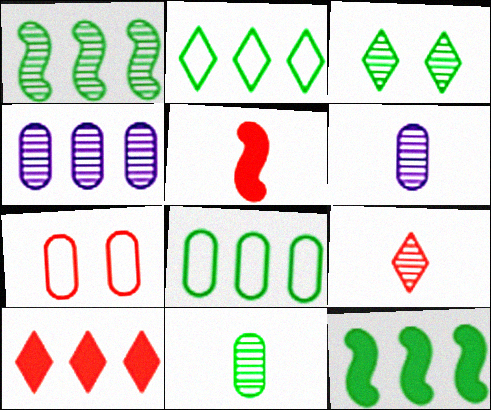[[1, 3, 11]]